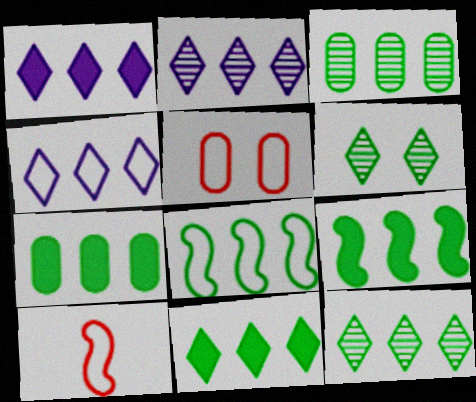[[1, 2, 4], 
[3, 8, 11], 
[7, 8, 12], 
[7, 9, 11]]